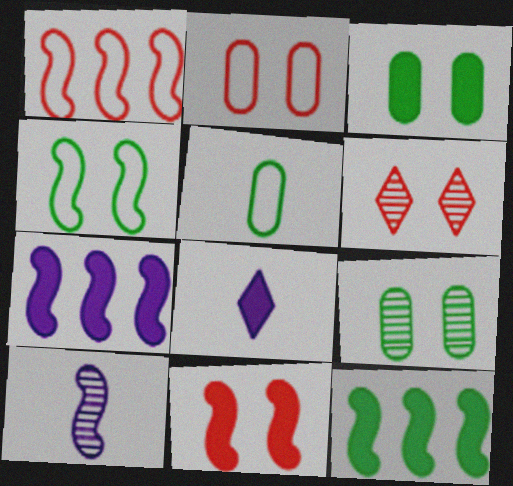[[1, 8, 9], 
[2, 6, 11], 
[5, 6, 7]]